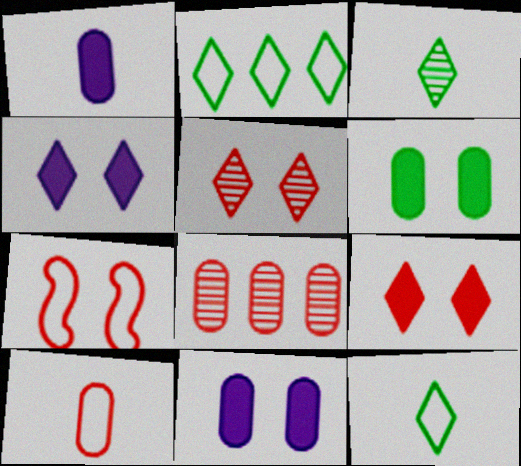[]